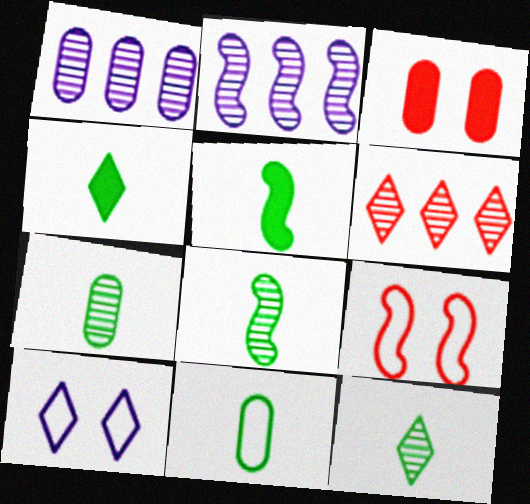[[1, 3, 11], 
[1, 4, 9], 
[2, 5, 9], 
[4, 6, 10], 
[4, 8, 11], 
[5, 11, 12], 
[7, 8, 12]]